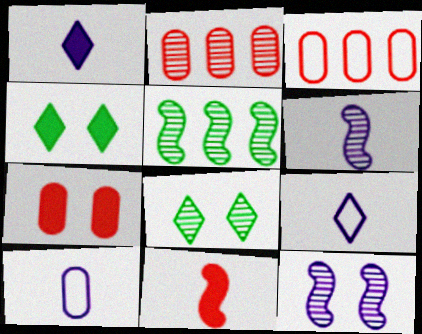[[1, 6, 10], 
[2, 6, 8], 
[3, 4, 6], 
[5, 7, 9]]